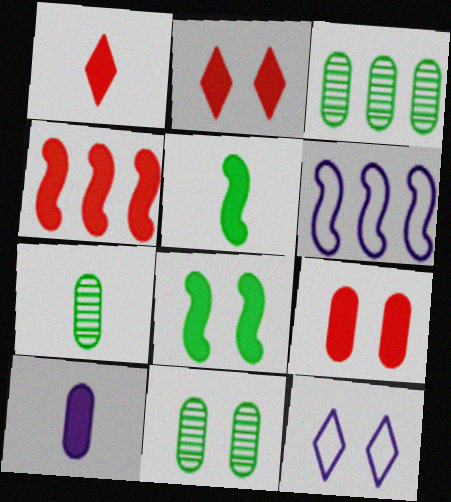[[1, 4, 9], 
[1, 5, 10], 
[1, 6, 11], 
[2, 6, 7], 
[3, 7, 11], 
[4, 7, 12]]